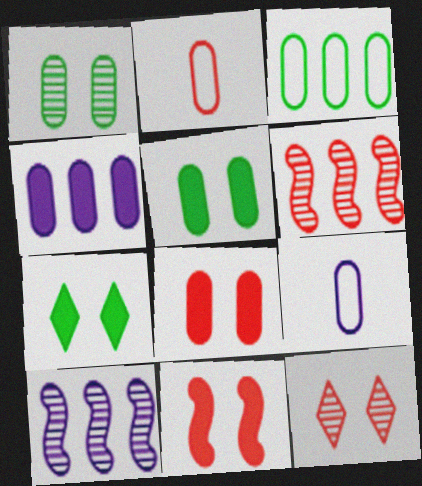[[1, 2, 4], 
[2, 7, 10], 
[6, 7, 9]]